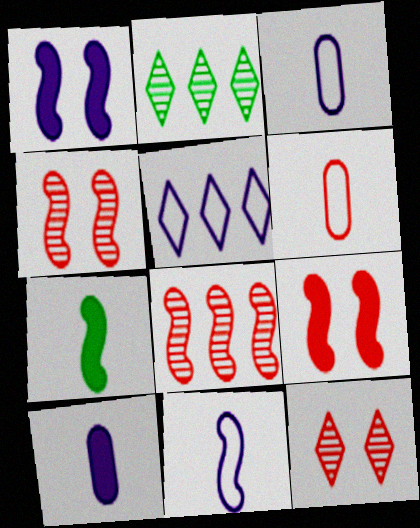[[1, 2, 6], 
[2, 3, 9]]